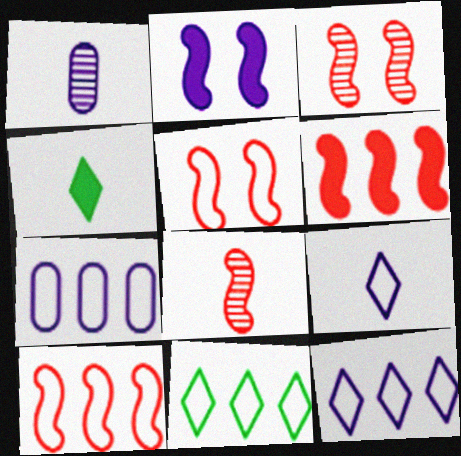[[1, 2, 12], 
[3, 4, 7], 
[5, 6, 8], 
[7, 10, 11]]